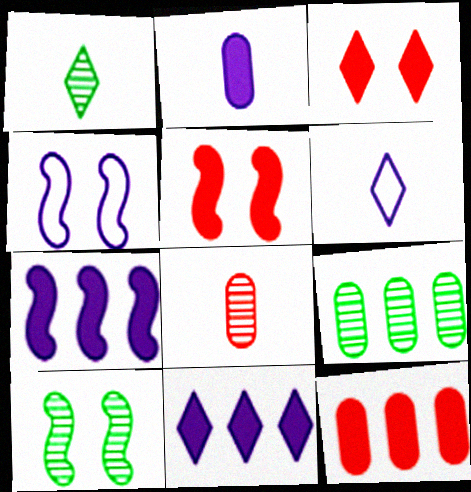[[1, 4, 12], 
[1, 9, 10], 
[4, 5, 10], 
[5, 6, 9], 
[6, 10, 12]]